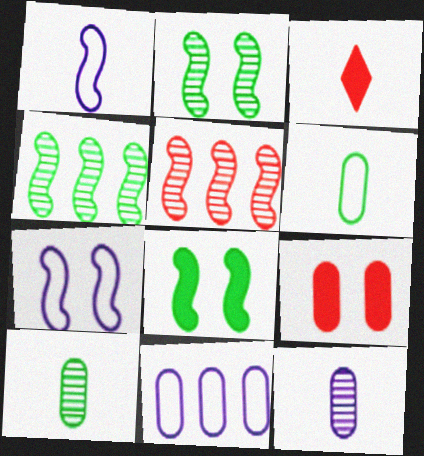[[1, 3, 10], 
[1, 5, 8], 
[2, 3, 11], 
[9, 10, 11]]